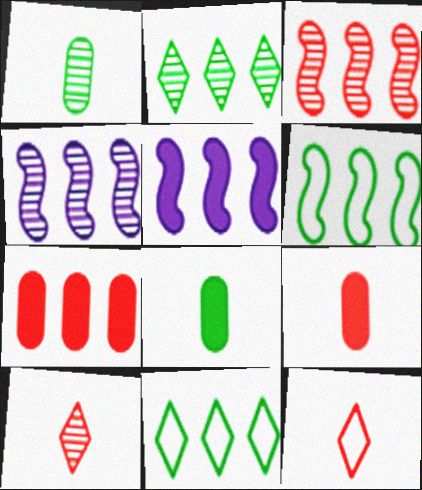[[3, 5, 6], 
[4, 7, 11]]